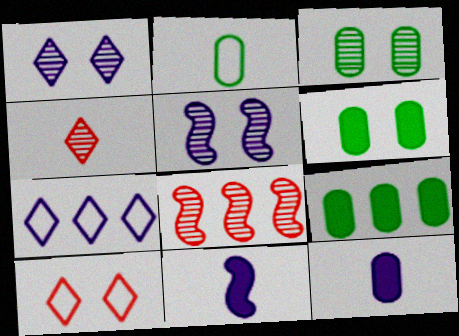[[2, 3, 9], 
[2, 4, 11], 
[5, 6, 10], 
[5, 7, 12], 
[7, 8, 9]]